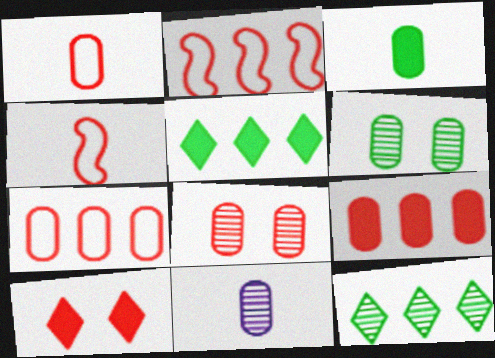[[1, 3, 11], 
[1, 8, 9]]